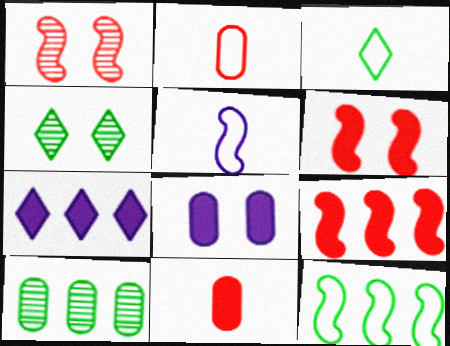[[2, 3, 5], 
[2, 8, 10]]